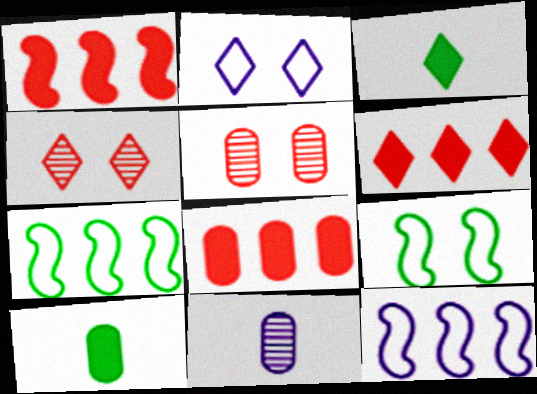[[1, 6, 8], 
[3, 5, 12], 
[4, 10, 12], 
[6, 9, 11]]